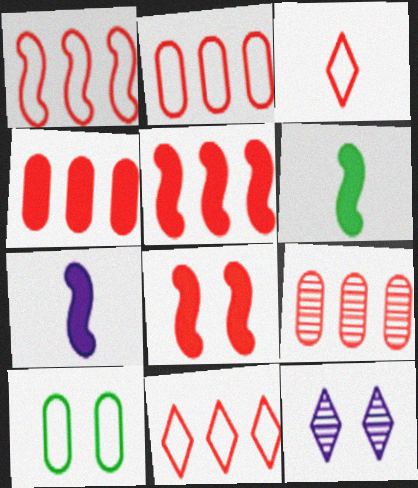[[1, 2, 11], 
[2, 4, 9], 
[2, 6, 12], 
[3, 8, 9], 
[5, 9, 11], 
[8, 10, 12]]